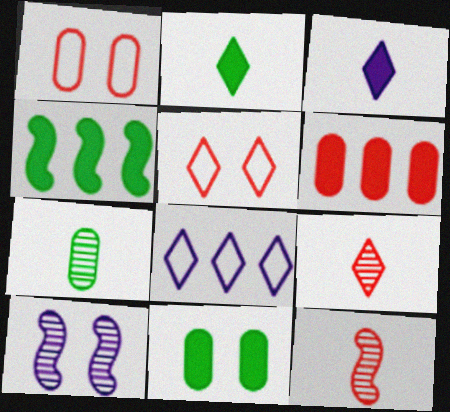[[2, 4, 11], 
[5, 6, 12], 
[5, 10, 11], 
[8, 11, 12]]